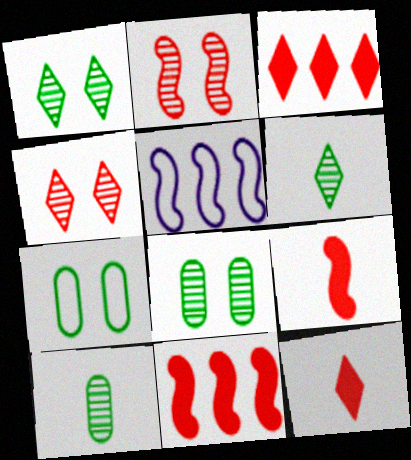[[5, 8, 12]]